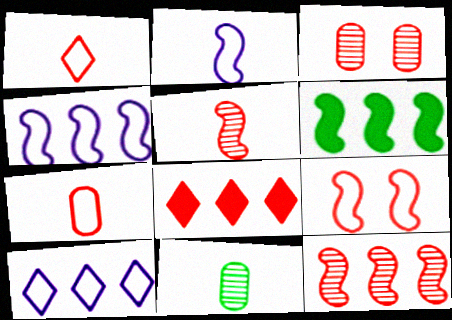[[4, 6, 12]]